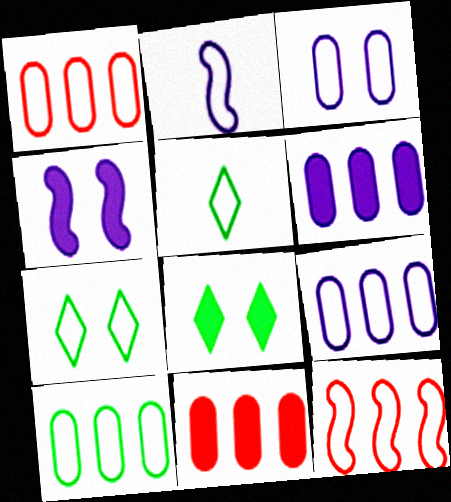[[1, 2, 7], 
[1, 9, 10], 
[3, 5, 12]]